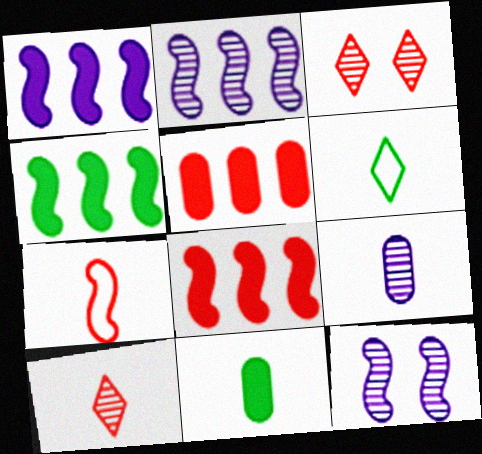[[1, 4, 8], 
[3, 5, 7], 
[4, 7, 12], 
[5, 6, 12]]